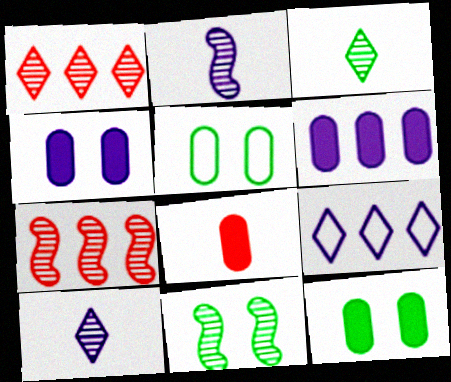[[2, 4, 9], 
[2, 7, 11], 
[6, 8, 12], 
[8, 9, 11]]